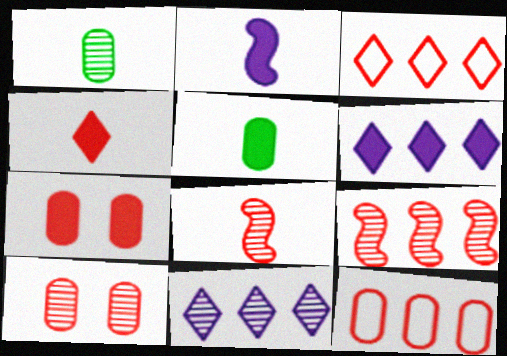[[2, 4, 5], 
[3, 7, 8]]